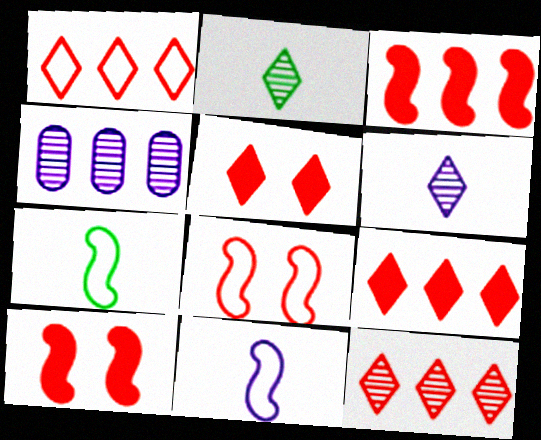[[1, 9, 12], 
[4, 5, 7]]